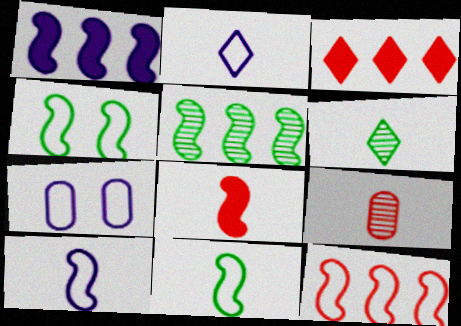[[1, 5, 12], 
[4, 10, 12]]